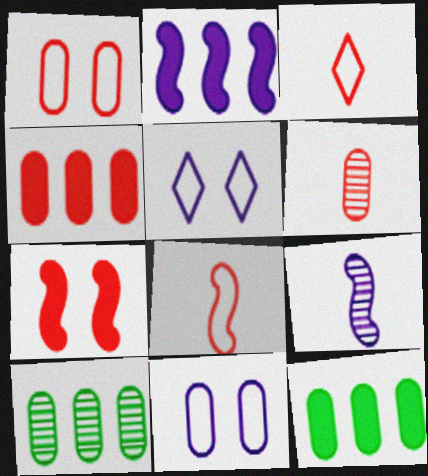[[1, 4, 6], 
[6, 11, 12]]